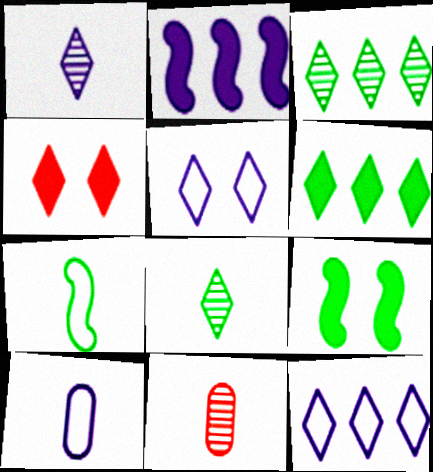[[4, 8, 12], 
[9, 11, 12]]